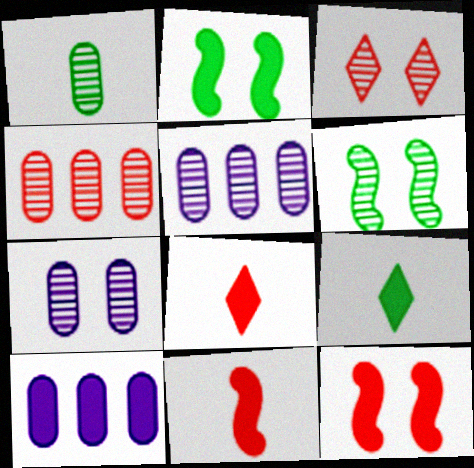[[1, 4, 7], 
[2, 8, 10], 
[3, 6, 7], 
[9, 10, 12]]